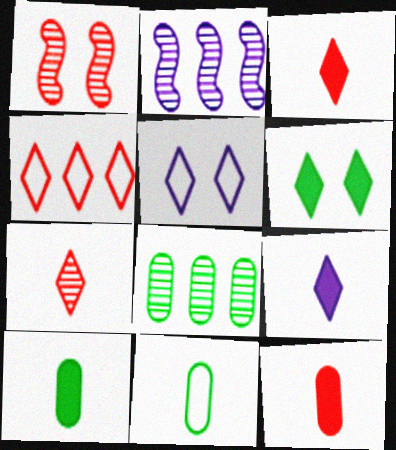[[1, 4, 12]]